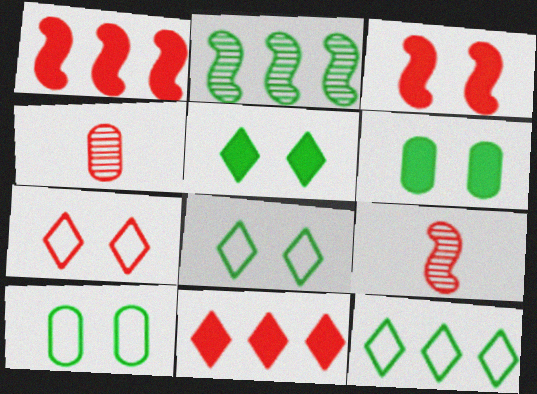[[1, 4, 7]]